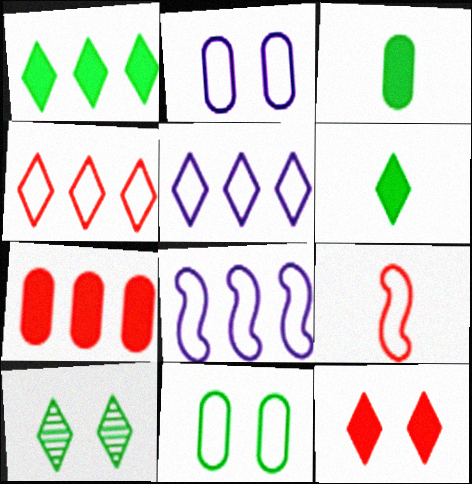[[5, 9, 11]]